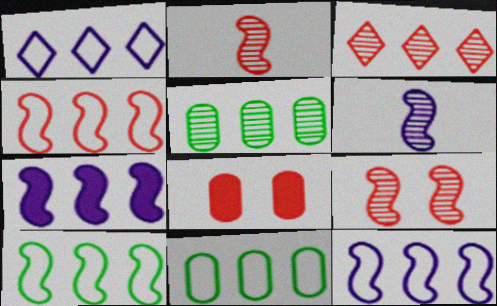[[1, 4, 11], 
[3, 7, 11], 
[4, 10, 12]]